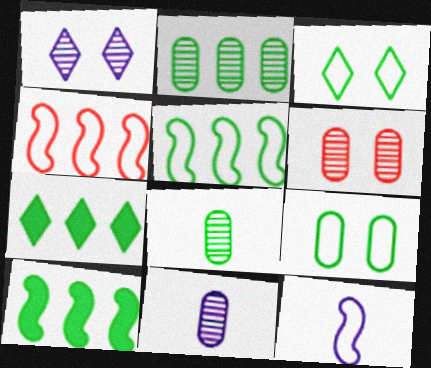[[2, 5, 7], 
[2, 6, 11], 
[3, 8, 10], 
[6, 7, 12]]